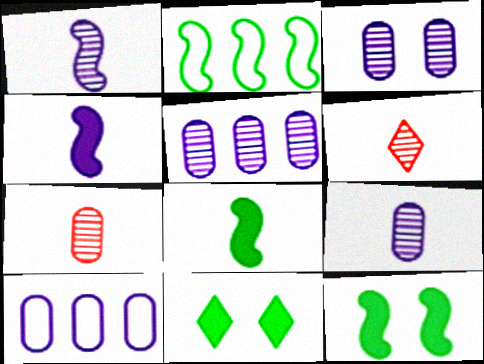[[3, 5, 9], 
[6, 10, 12]]